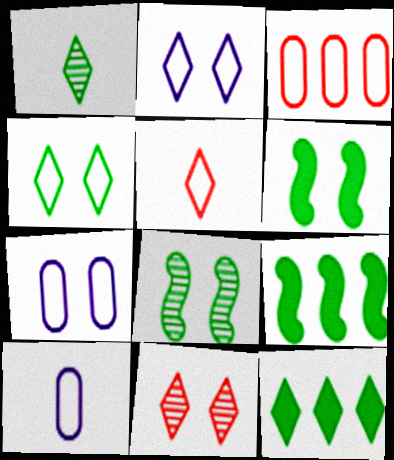[[1, 4, 12], 
[6, 7, 11], 
[9, 10, 11]]